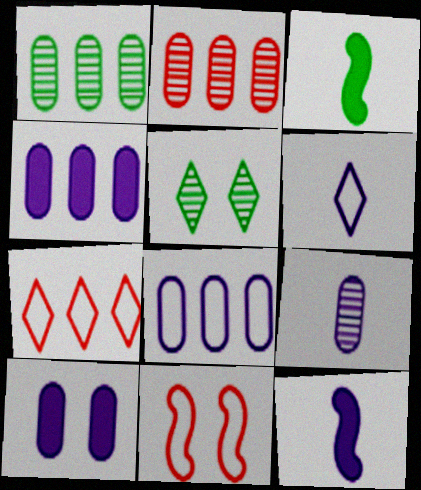[[5, 10, 11], 
[6, 9, 12], 
[8, 9, 10]]